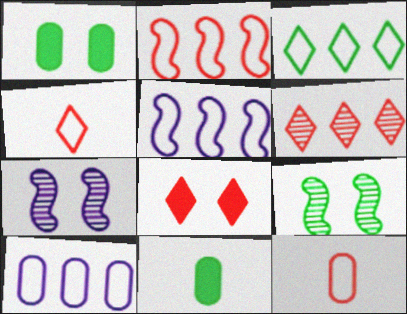[[2, 3, 10], 
[3, 9, 11], 
[4, 6, 8]]